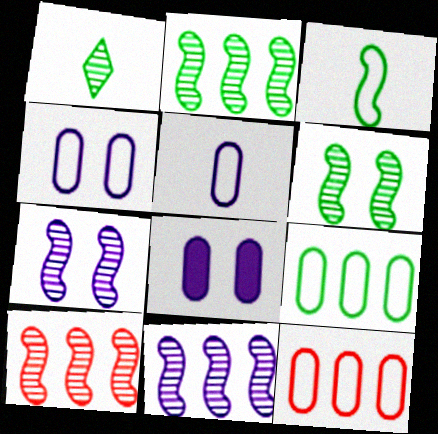[[2, 10, 11]]